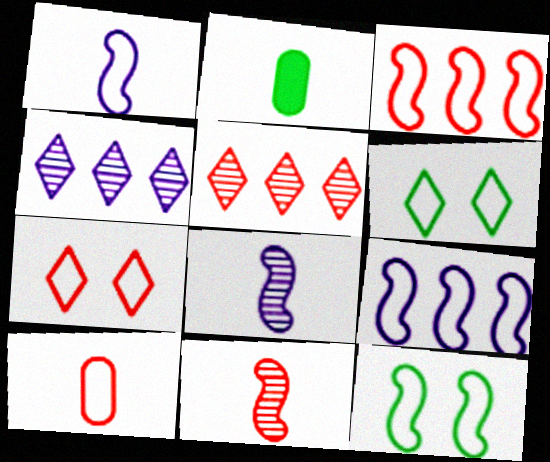[[1, 3, 12], 
[3, 7, 10], 
[6, 9, 10]]